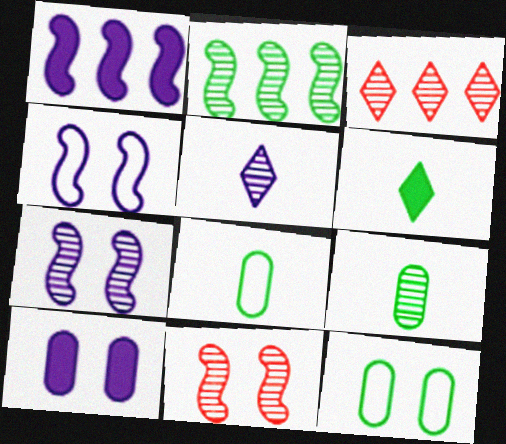[[2, 6, 12], 
[3, 7, 9]]